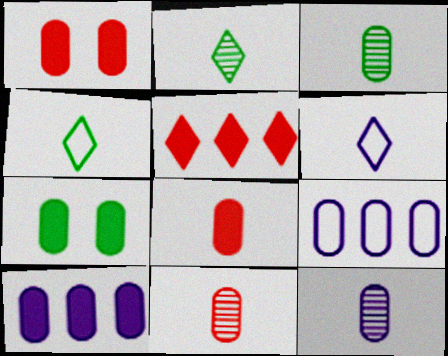[[1, 3, 9], 
[3, 11, 12], 
[7, 8, 10], 
[7, 9, 11]]